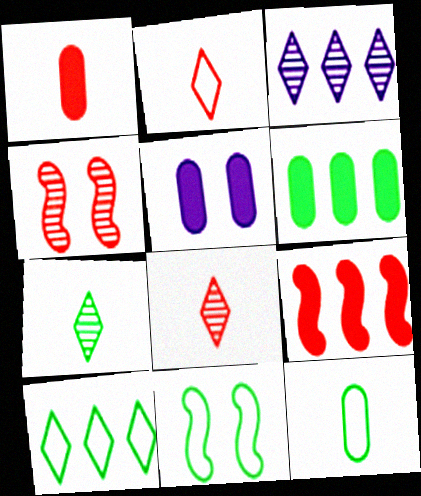[[1, 3, 11], 
[1, 5, 6], 
[6, 7, 11], 
[10, 11, 12]]